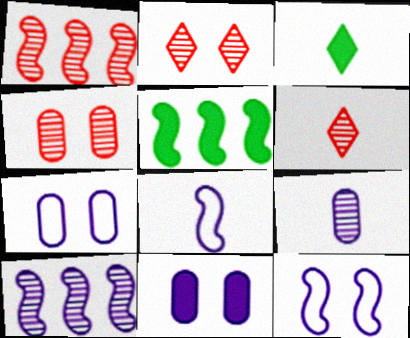[[1, 3, 7], 
[1, 4, 6], 
[5, 6, 7]]